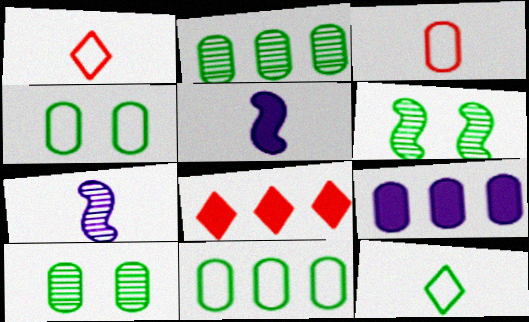[[1, 6, 9], 
[3, 9, 10], 
[4, 7, 8]]